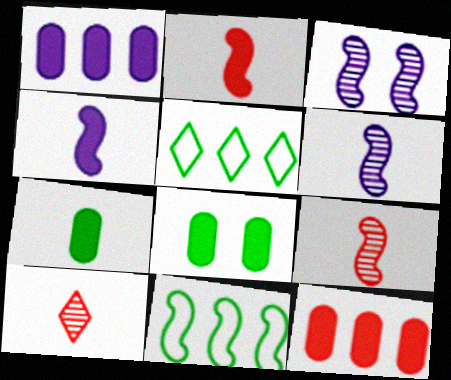[[2, 3, 11]]